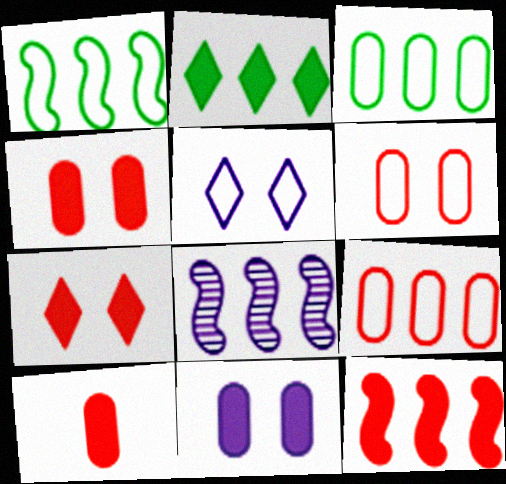[[1, 8, 12], 
[2, 8, 9], 
[7, 10, 12]]